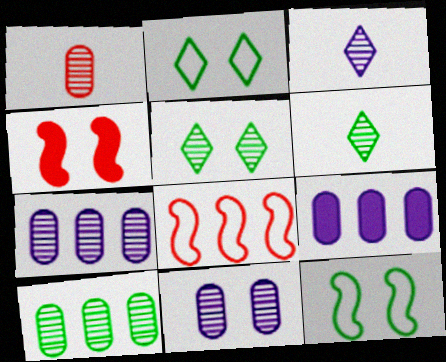[[1, 10, 11], 
[2, 4, 11]]